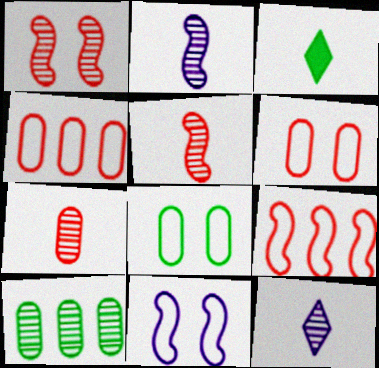[[1, 10, 12]]